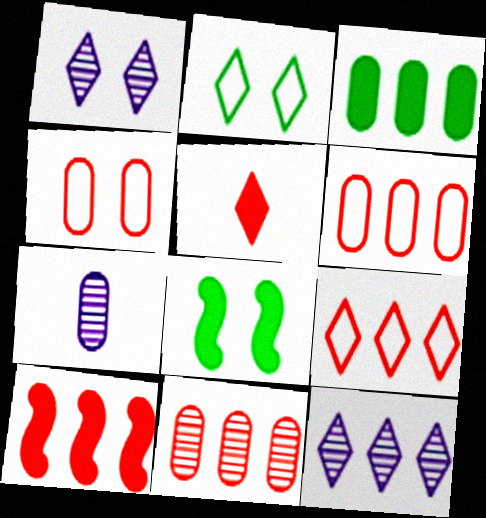[[1, 4, 8], 
[2, 5, 12], 
[2, 7, 10], 
[3, 4, 7], 
[7, 8, 9], 
[9, 10, 11]]